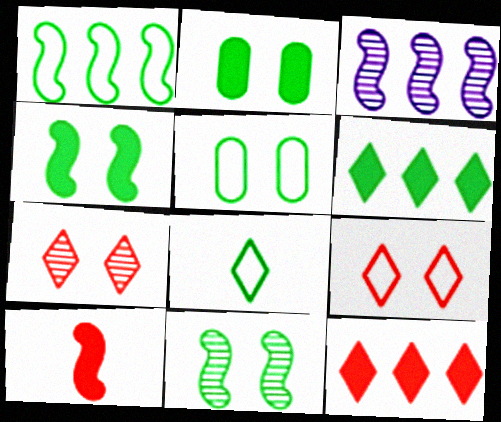[[1, 5, 8]]